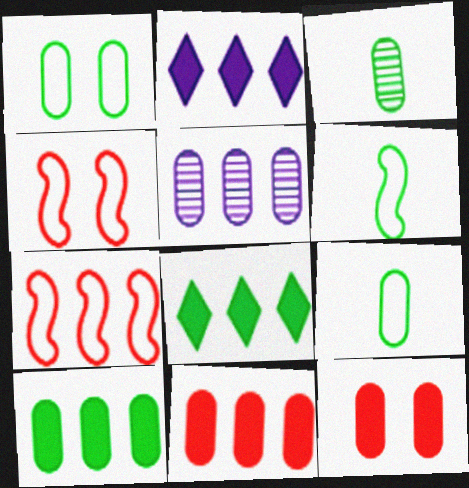[[1, 3, 10], 
[2, 3, 4], 
[5, 7, 8], 
[5, 9, 12]]